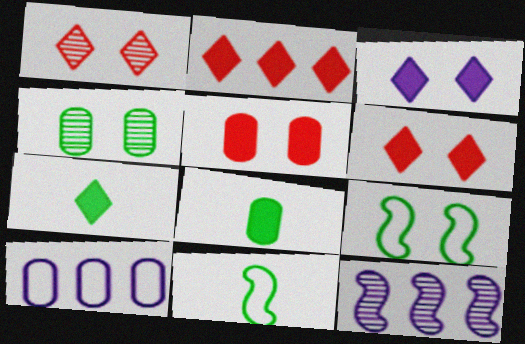[[2, 3, 7]]